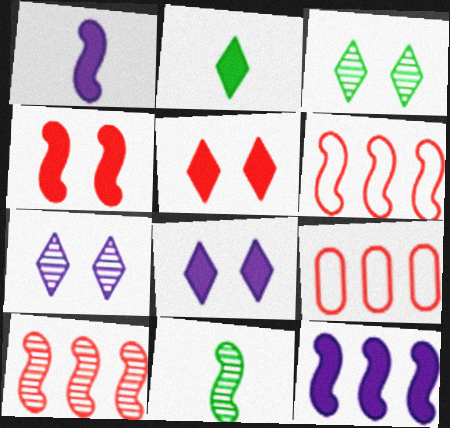[[1, 3, 9], 
[8, 9, 11]]